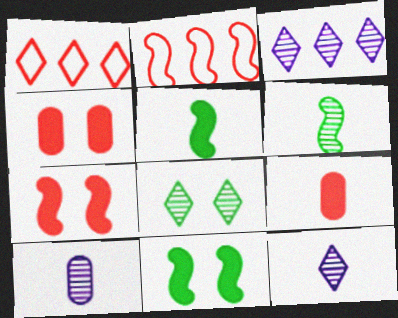[[1, 10, 11]]